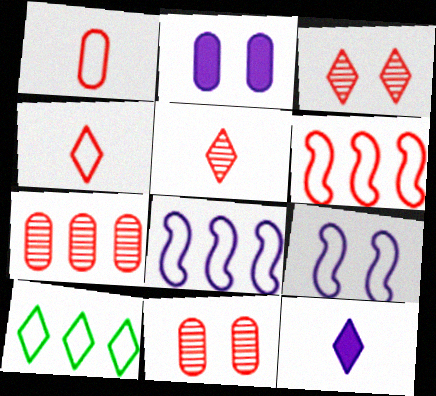[[1, 9, 10], 
[3, 10, 12]]